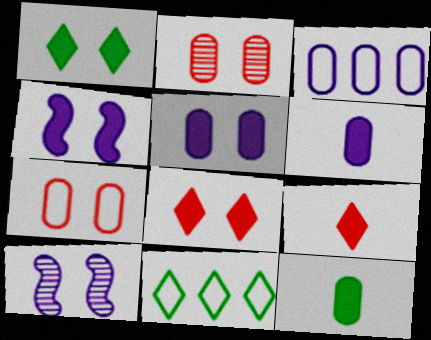[[1, 7, 10], 
[2, 3, 12]]